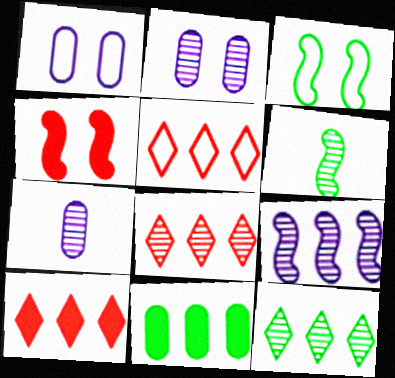[[1, 6, 10], 
[2, 6, 8], 
[3, 7, 10], 
[5, 8, 10], 
[5, 9, 11]]